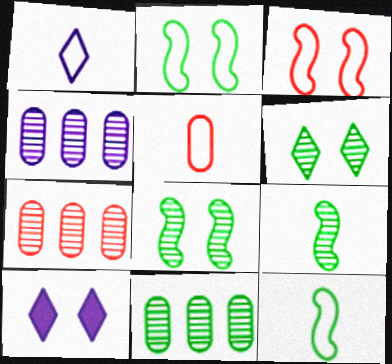[[1, 5, 12], 
[4, 7, 11], 
[6, 9, 11], 
[7, 10, 12]]